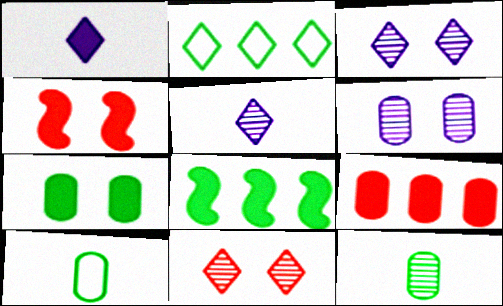[[1, 2, 11], 
[6, 9, 10]]